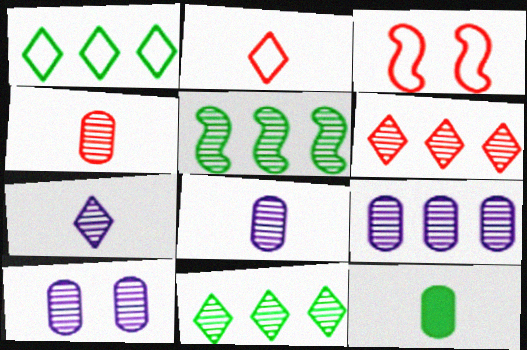[[5, 6, 9], 
[8, 9, 10]]